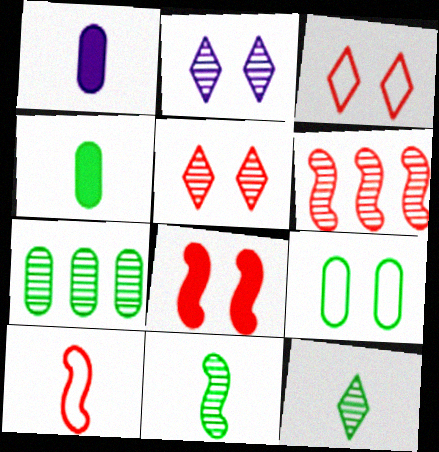[[1, 10, 12], 
[2, 8, 9], 
[4, 7, 9], 
[6, 8, 10]]